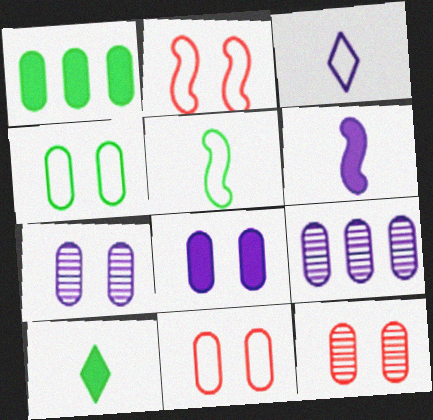[[2, 9, 10], 
[4, 8, 12]]